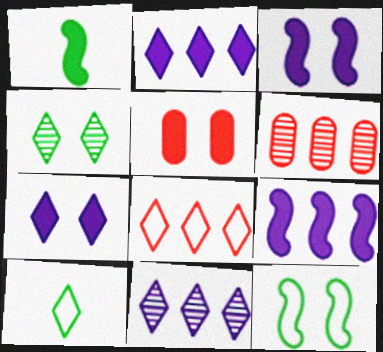[[1, 2, 5], 
[3, 6, 10]]